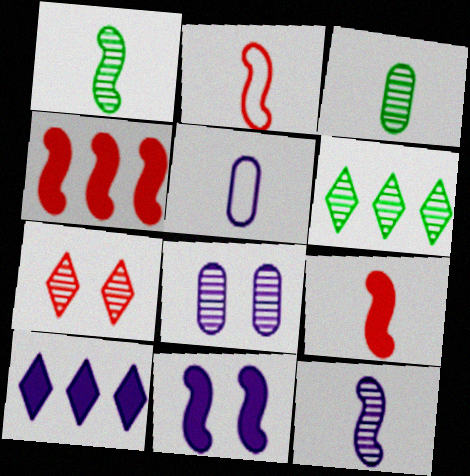[]